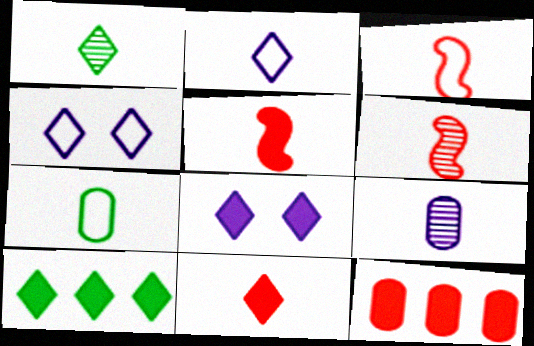[[1, 2, 11], 
[1, 6, 9], 
[2, 3, 7], 
[3, 5, 6], 
[8, 10, 11]]